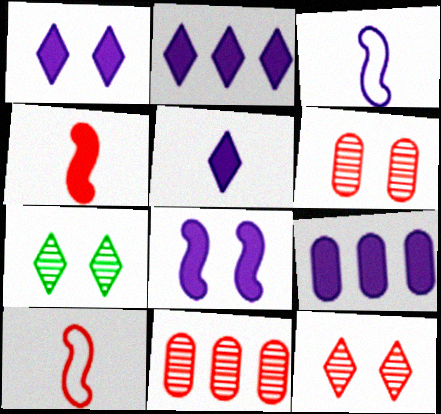[[1, 2, 5], 
[5, 8, 9], 
[7, 9, 10]]